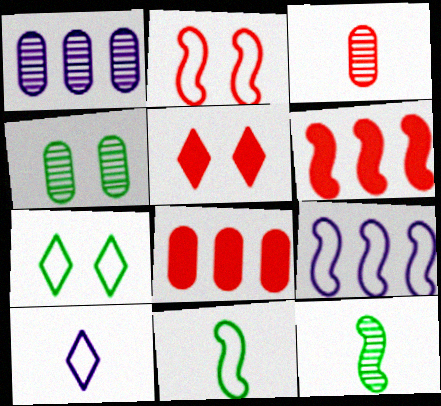[[1, 3, 4], 
[1, 5, 11], 
[2, 9, 11], 
[4, 6, 10]]